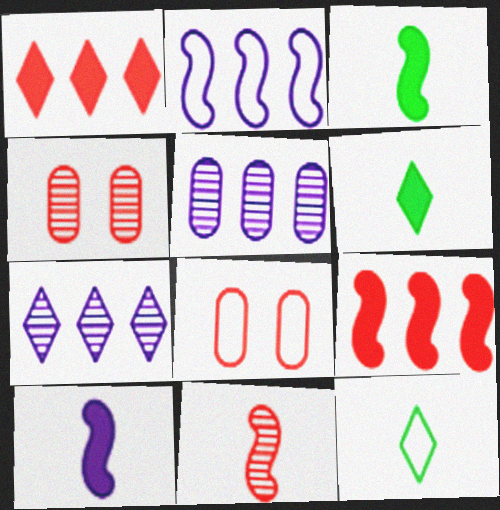[[1, 8, 11], 
[2, 4, 6], 
[2, 8, 12], 
[3, 7, 8]]